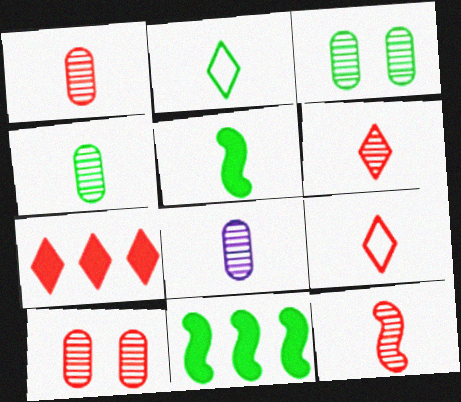[[1, 4, 8], 
[1, 6, 12], 
[2, 3, 11], 
[2, 4, 5], 
[5, 8, 9]]